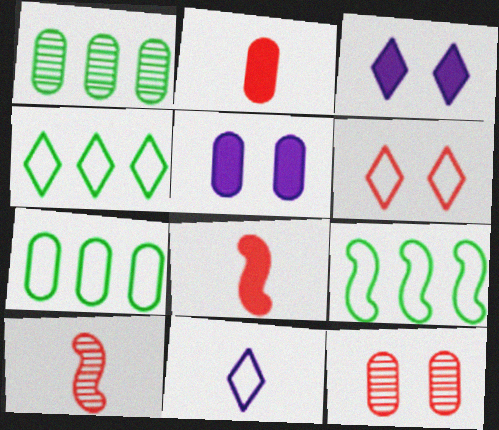[[3, 7, 10], 
[4, 5, 10], 
[4, 6, 11], 
[4, 7, 9]]